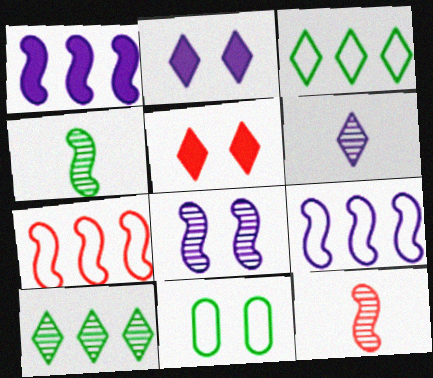[[3, 5, 6], 
[5, 8, 11]]